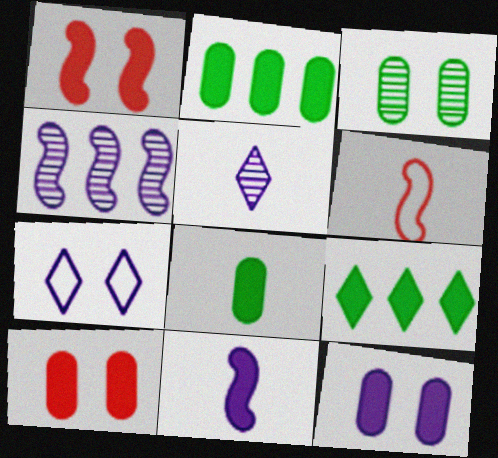[[1, 3, 7], 
[5, 6, 8], 
[9, 10, 11]]